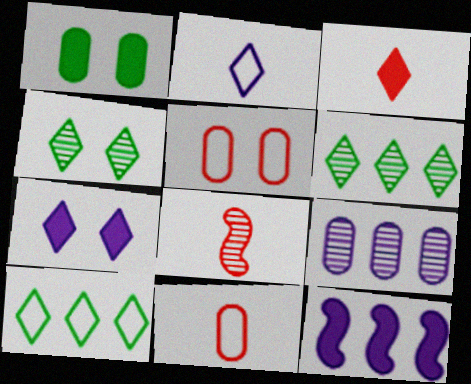[[1, 3, 12], 
[1, 9, 11], 
[3, 8, 11], 
[4, 8, 9], 
[4, 11, 12]]